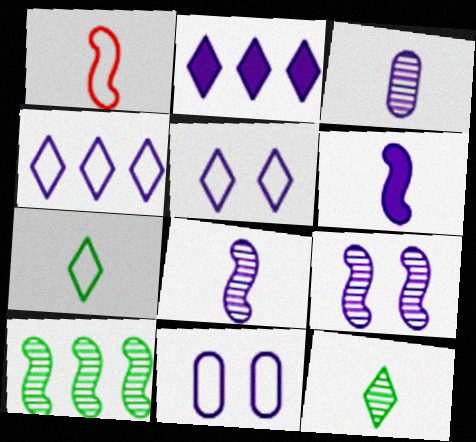[[2, 8, 11]]